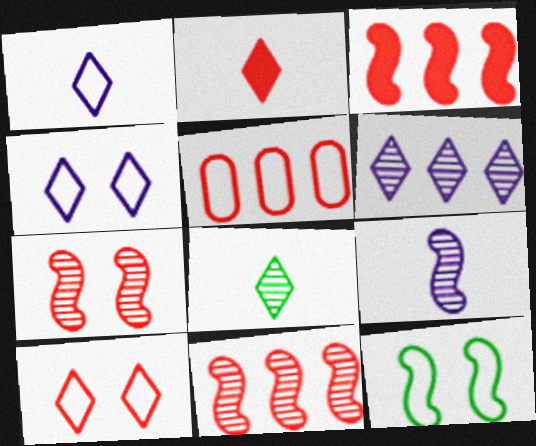[[1, 2, 8], 
[1, 5, 12], 
[2, 5, 7], 
[3, 9, 12]]